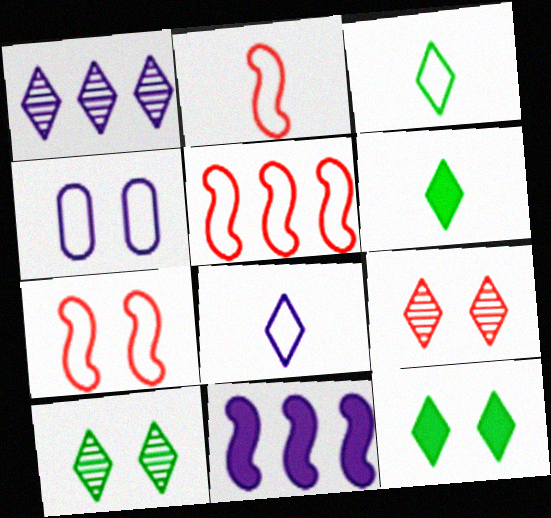[[2, 5, 7], 
[3, 4, 5]]